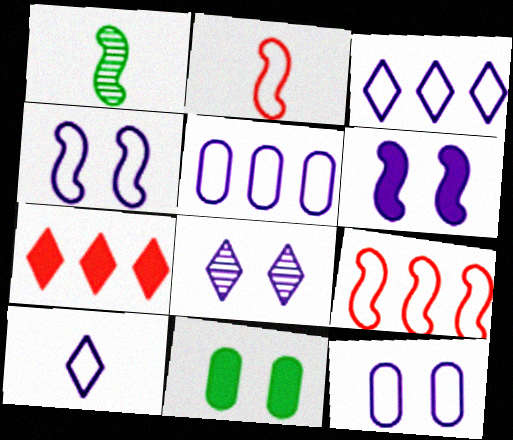[[1, 6, 9], 
[1, 7, 12], 
[4, 5, 10], 
[6, 8, 12]]